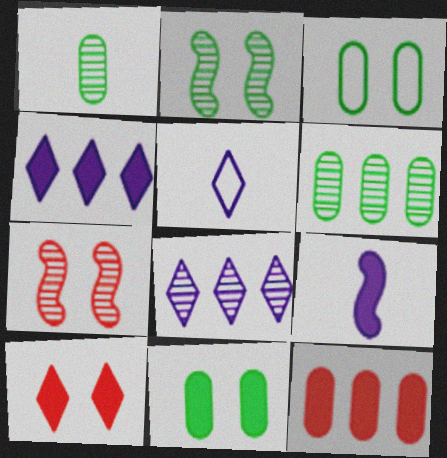[[1, 7, 8], 
[2, 5, 12]]